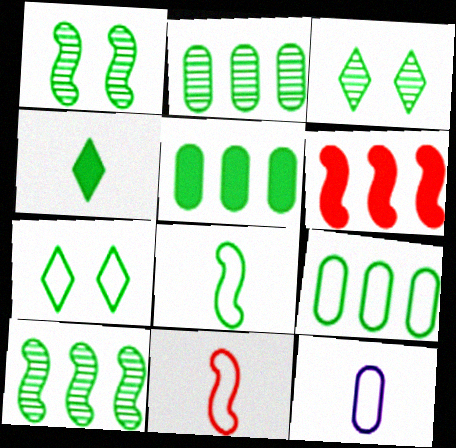[[1, 4, 9], 
[2, 5, 9], 
[3, 5, 8], 
[3, 6, 12], 
[7, 8, 9]]